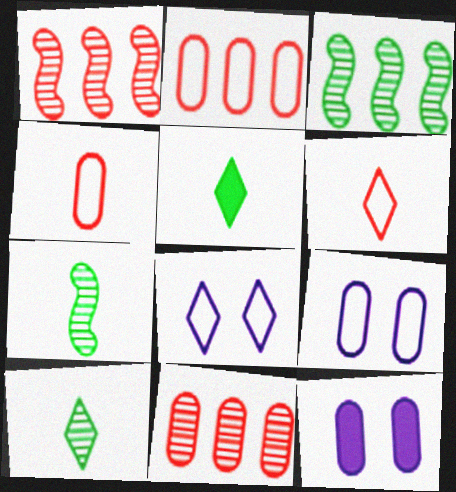[[1, 5, 9], 
[3, 6, 12]]